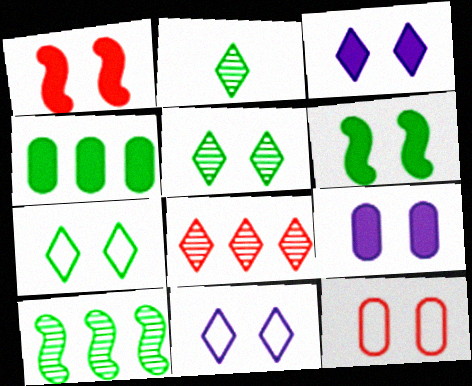[]